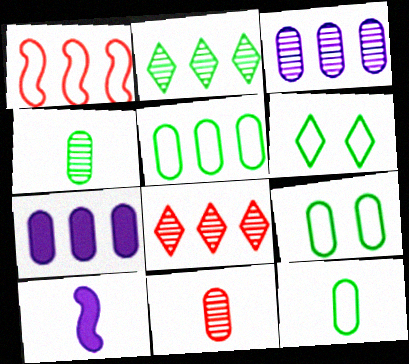[[1, 2, 7], 
[5, 9, 12], 
[7, 9, 11], 
[8, 9, 10]]